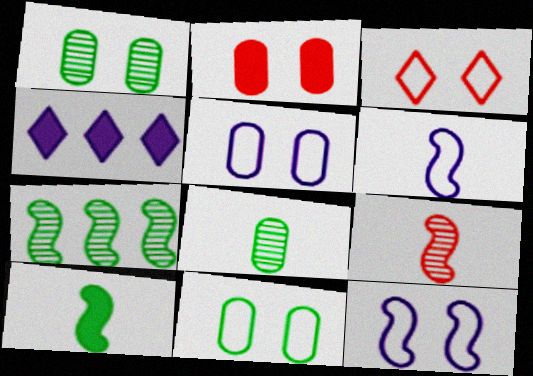[[1, 2, 5], 
[2, 4, 10], 
[3, 11, 12], 
[4, 9, 11], 
[6, 9, 10]]